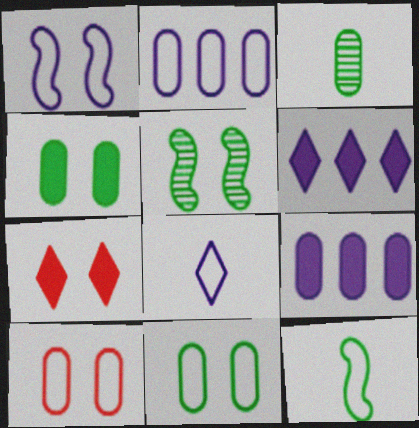[[1, 2, 8], 
[3, 9, 10]]